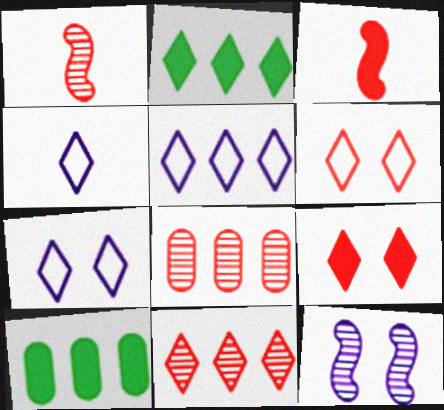[[1, 7, 10], 
[2, 5, 11], 
[3, 6, 8], 
[4, 5, 7]]